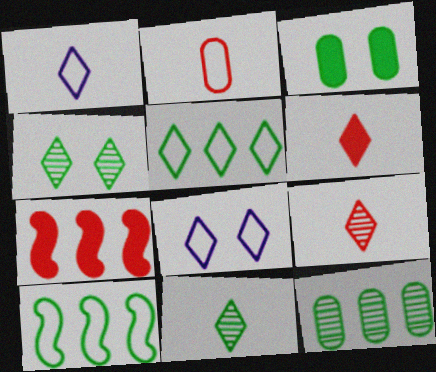[[1, 6, 11], 
[2, 8, 10], 
[3, 10, 11]]